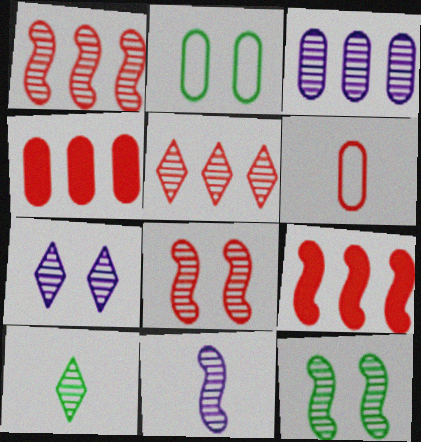[[1, 11, 12], 
[3, 7, 11], 
[3, 8, 10], 
[5, 7, 10]]